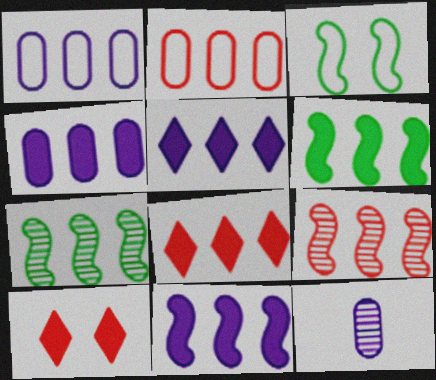[[1, 7, 8], 
[2, 5, 7], 
[2, 8, 9], 
[3, 8, 12], 
[4, 5, 11], 
[4, 6, 8]]